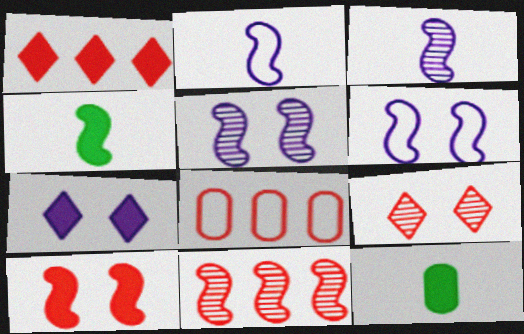[[1, 8, 11], 
[4, 6, 11]]